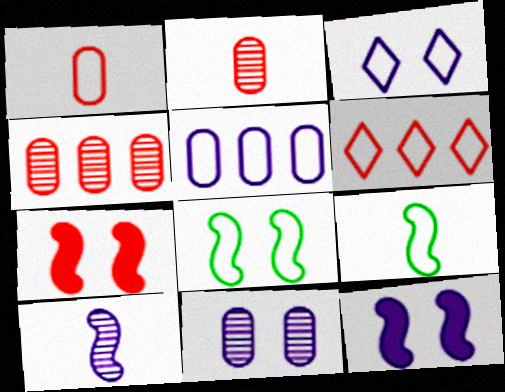[[2, 6, 7], 
[3, 11, 12]]